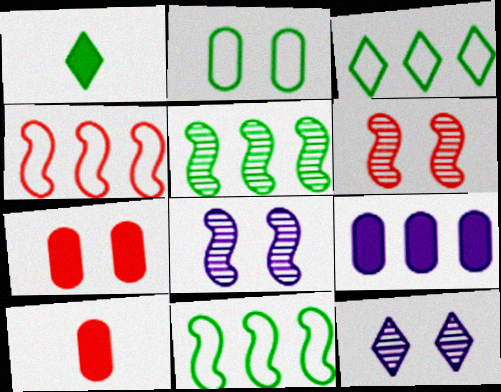[[1, 2, 5], 
[3, 8, 10], 
[10, 11, 12]]